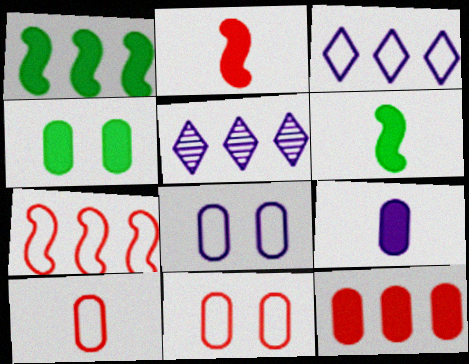[[4, 9, 12], 
[5, 6, 11]]